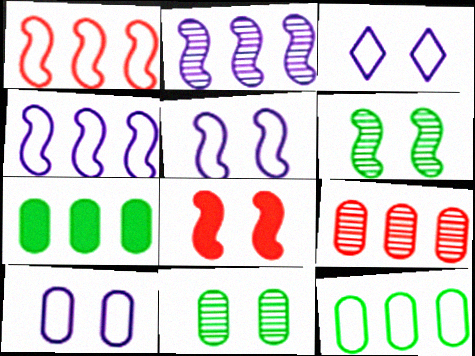[[3, 5, 10], 
[3, 8, 11], 
[5, 6, 8]]